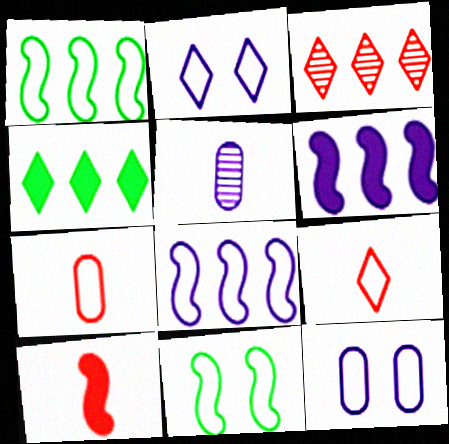[[1, 2, 7], 
[1, 9, 12], 
[2, 5, 6]]